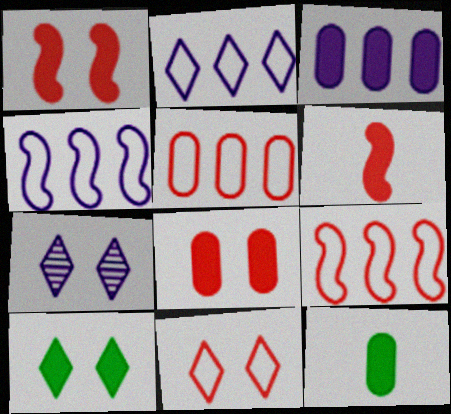[[3, 6, 10], 
[3, 8, 12], 
[7, 9, 12], 
[7, 10, 11]]